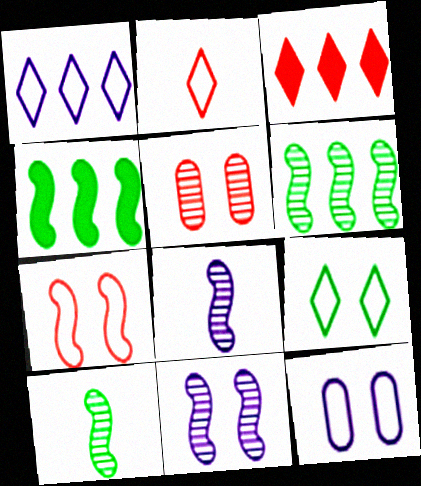[[1, 2, 9], 
[3, 10, 12], 
[4, 7, 8], 
[7, 9, 12]]